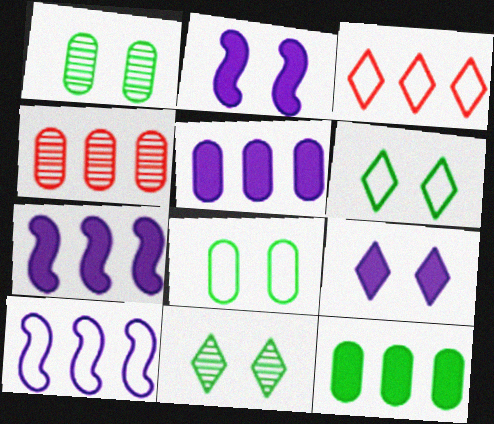[]